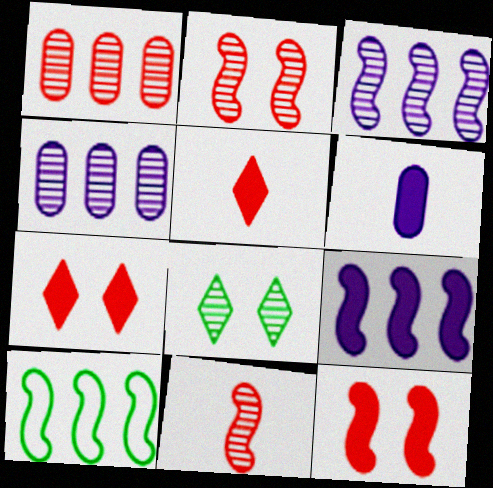[[4, 8, 11]]